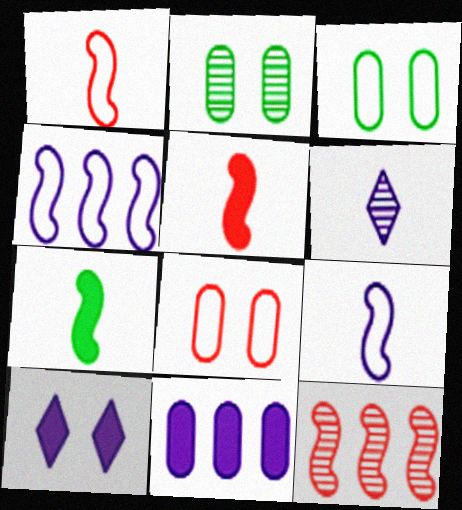[[2, 6, 12]]